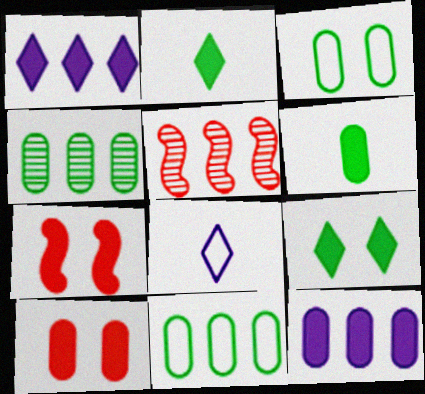[[1, 5, 11], 
[1, 6, 7], 
[2, 7, 12], 
[3, 4, 6], 
[4, 7, 8], 
[6, 10, 12]]